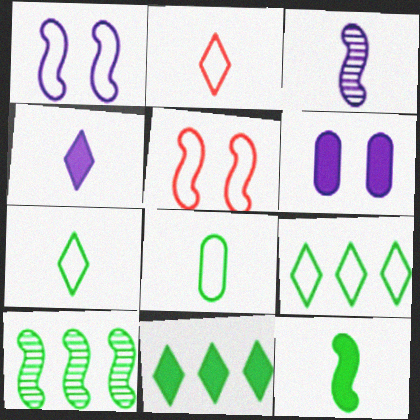[[2, 6, 10]]